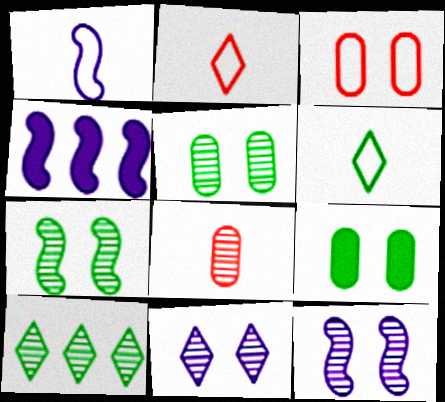[[1, 4, 12], 
[2, 4, 5], 
[8, 10, 12]]